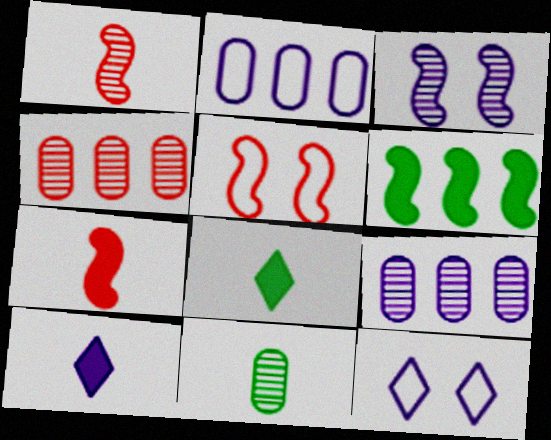[[2, 3, 10], 
[5, 8, 9]]